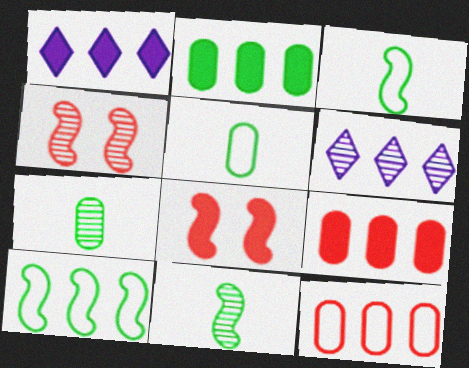[[1, 4, 5], 
[4, 6, 7], 
[5, 6, 8], 
[6, 9, 10]]